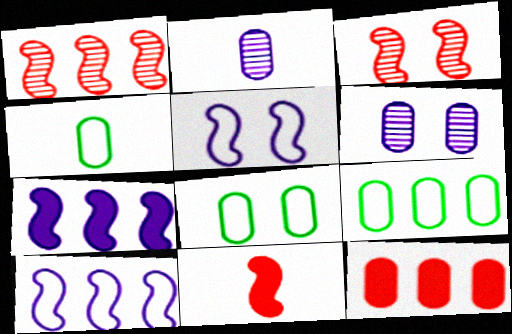[[2, 8, 12], 
[4, 6, 12], 
[4, 8, 9]]